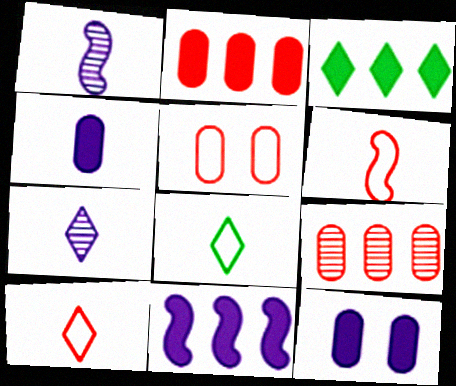[[1, 3, 5], 
[2, 3, 11]]